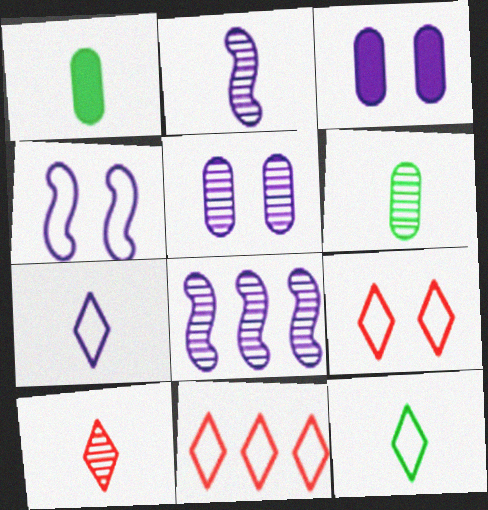[[1, 8, 9], 
[2, 6, 10], 
[3, 7, 8]]